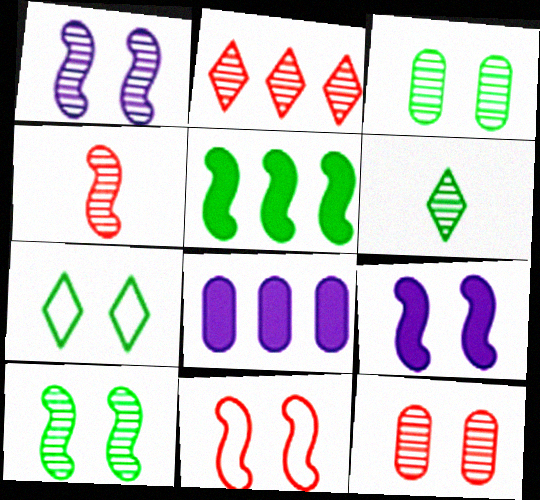[[2, 4, 12], 
[4, 7, 8], 
[6, 8, 11], 
[7, 9, 12], 
[9, 10, 11]]